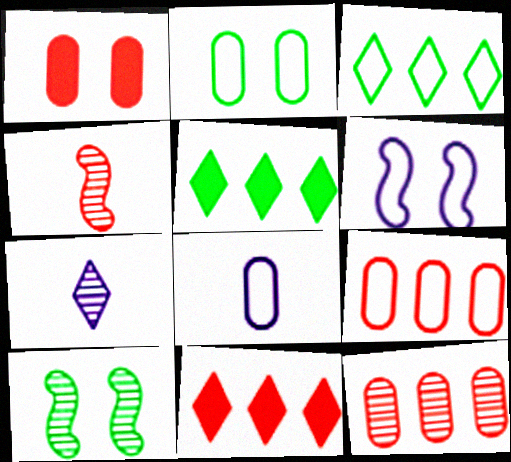[[2, 8, 9], 
[7, 10, 12], 
[8, 10, 11]]